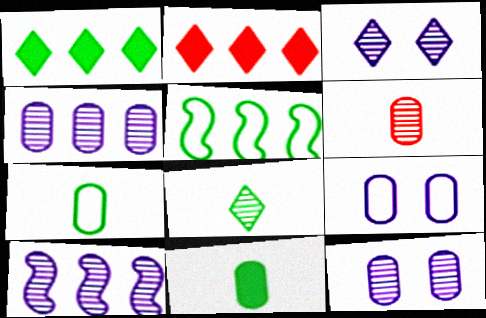[[2, 4, 5]]